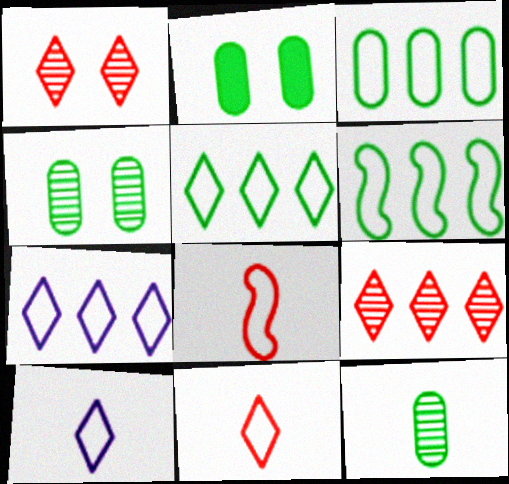[[2, 3, 12], 
[3, 5, 6]]